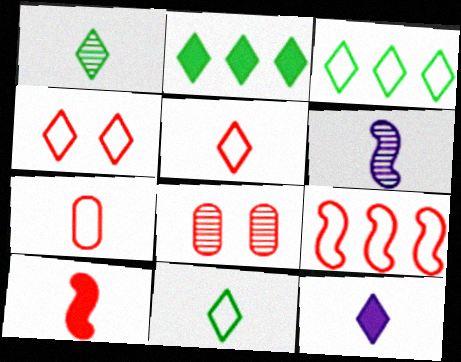[[1, 5, 12], 
[4, 7, 9]]